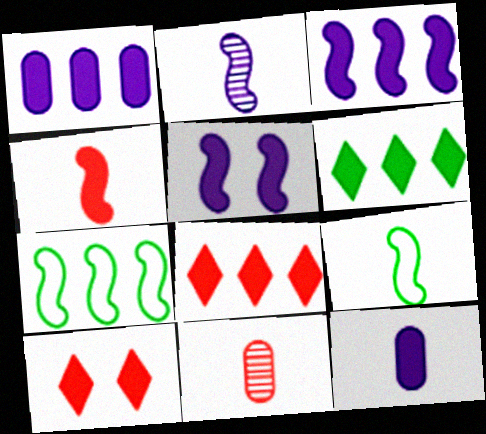[[2, 4, 9]]